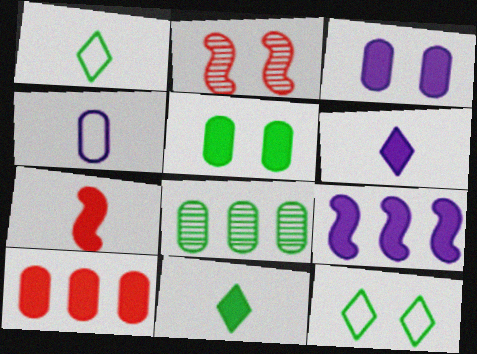[[2, 3, 12], 
[3, 6, 9]]